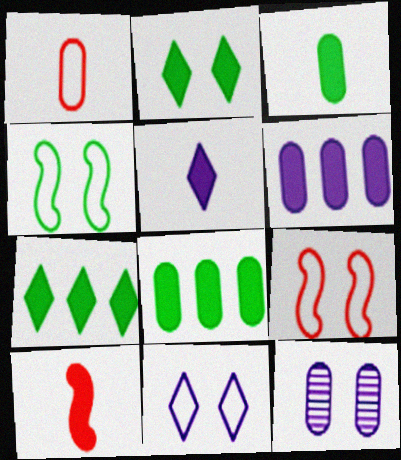[[1, 8, 12], 
[2, 6, 10], 
[2, 9, 12], 
[3, 5, 10]]